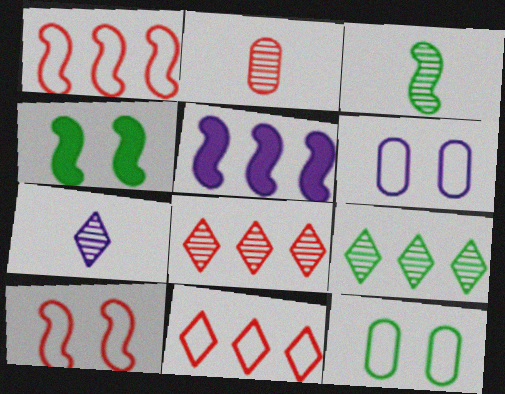[[2, 3, 7], 
[3, 5, 10], 
[5, 6, 7]]